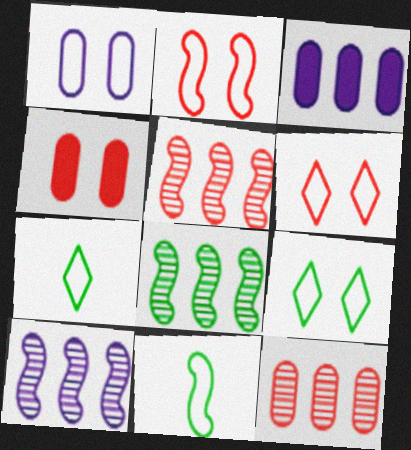[[1, 2, 9], 
[4, 7, 10], 
[5, 8, 10]]